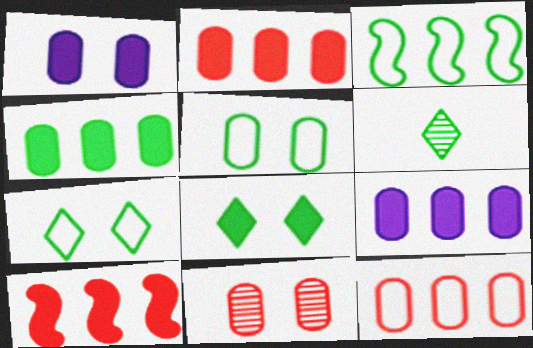[[1, 5, 11], 
[2, 4, 9]]